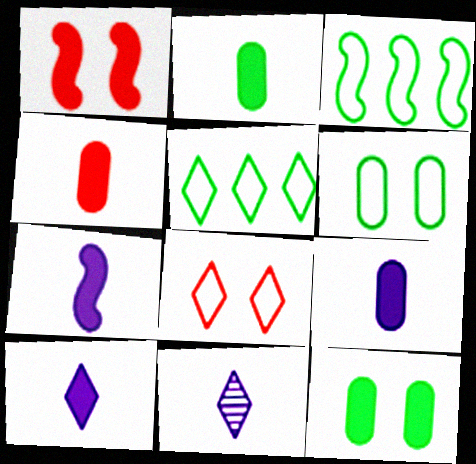[[2, 4, 9], 
[7, 9, 10]]